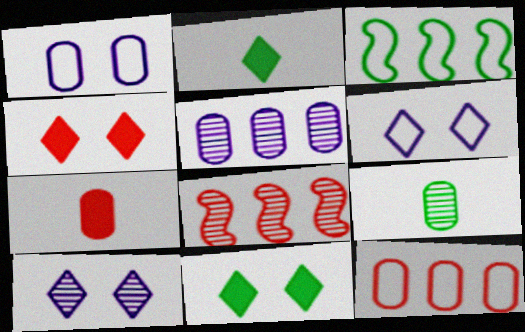[[1, 2, 8], 
[3, 7, 10], 
[3, 9, 11], 
[8, 9, 10]]